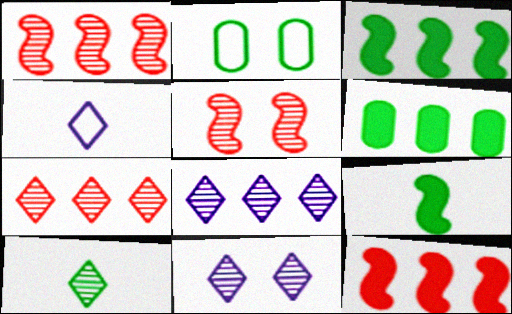[[2, 3, 10], 
[4, 5, 6], 
[7, 10, 11]]